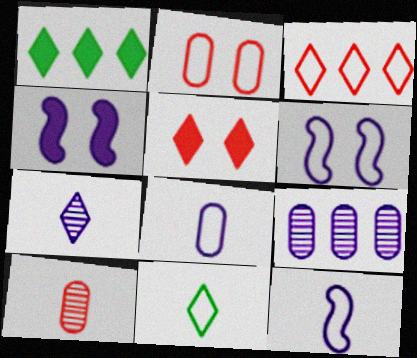[[1, 6, 10]]